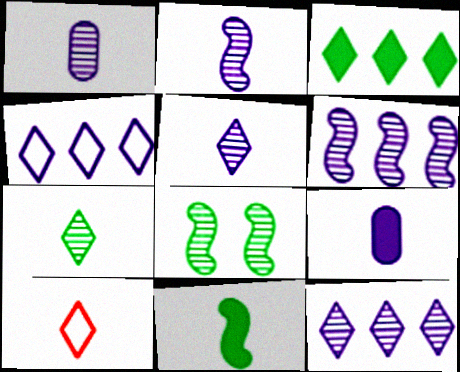[[1, 2, 5], 
[1, 10, 11]]